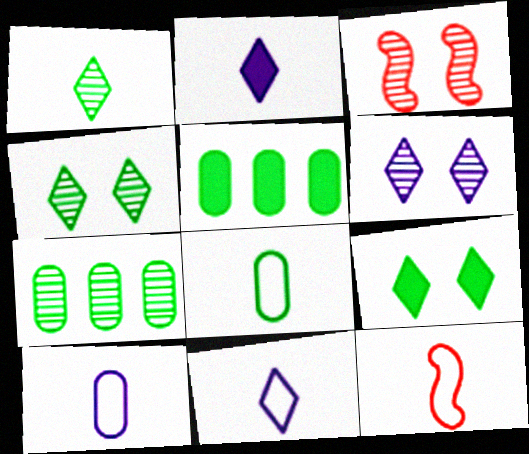[[3, 5, 11], 
[5, 6, 12], 
[8, 11, 12]]